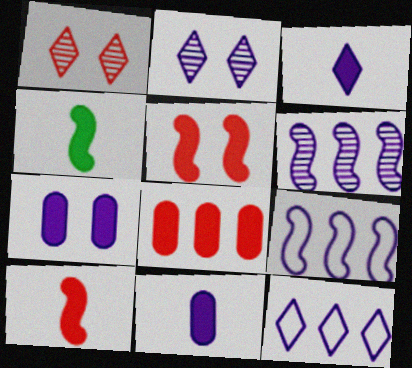[[2, 3, 12], 
[2, 9, 11]]